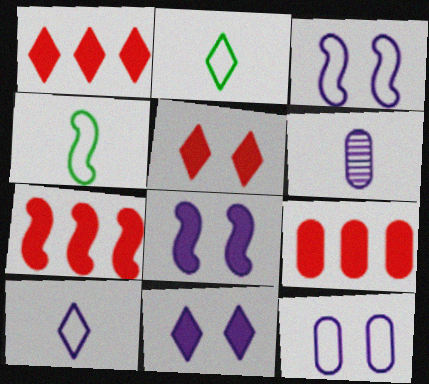[[1, 7, 9]]